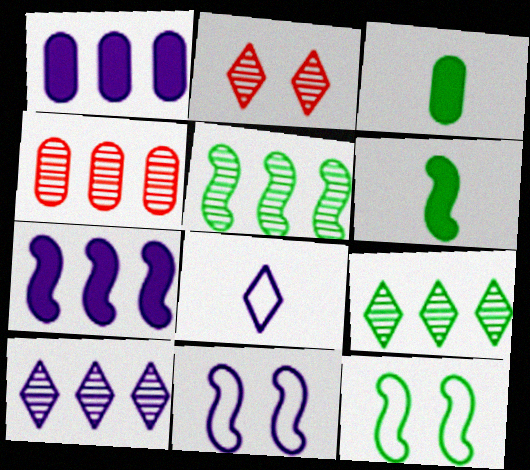[[3, 9, 12], 
[4, 5, 10], 
[5, 6, 12]]